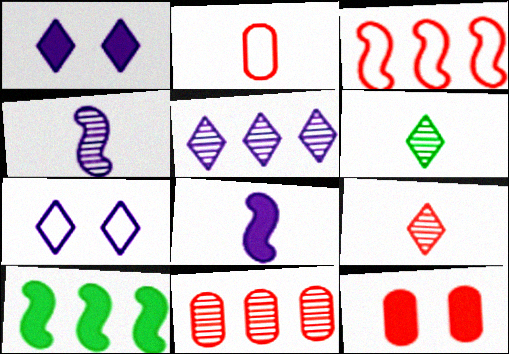[[2, 6, 8], 
[2, 11, 12], 
[3, 9, 12]]